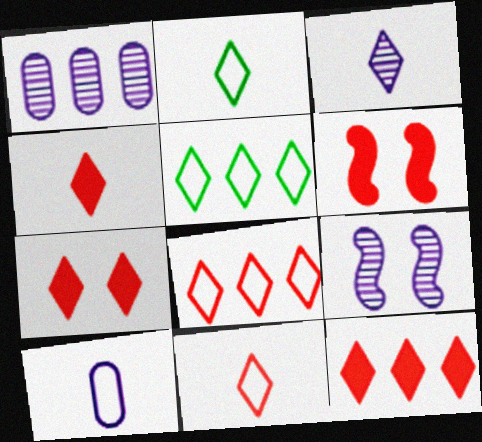[[1, 2, 6], 
[1, 3, 9], 
[2, 3, 4], 
[3, 5, 7], 
[4, 7, 12]]